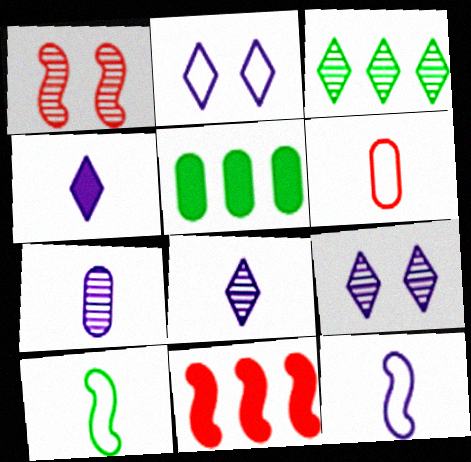[[1, 3, 7], 
[4, 7, 12]]